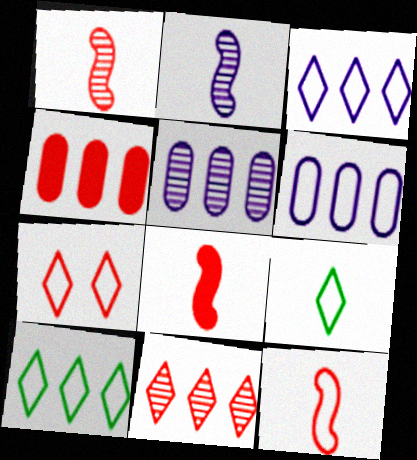[[1, 4, 7], 
[1, 8, 12], 
[3, 7, 9]]